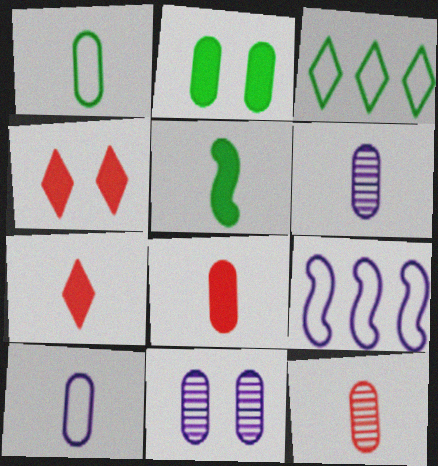[[1, 6, 8]]